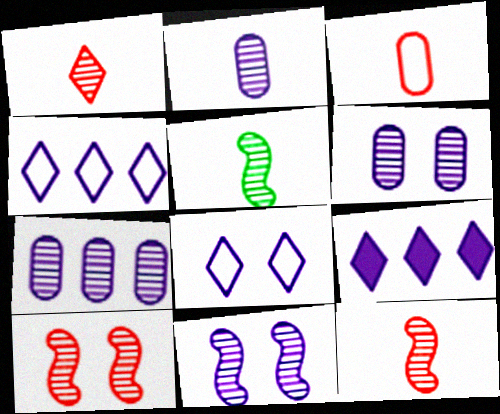[[1, 2, 5], 
[2, 6, 7]]